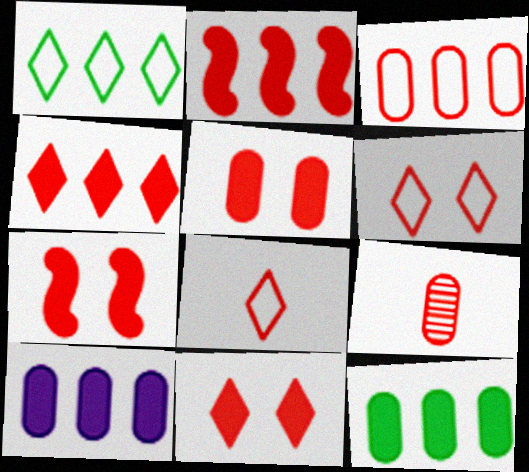[[2, 6, 9], 
[3, 5, 9], 
[5, 7, 11]]